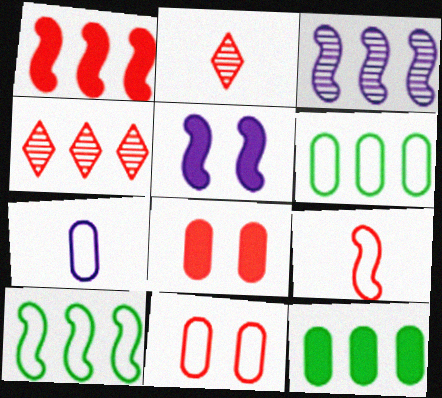[[1, 2, 11], 
[1, 3, 10], 
[2, 5, 6], 
[4, 8, 9], 
[6, 7, 11]]